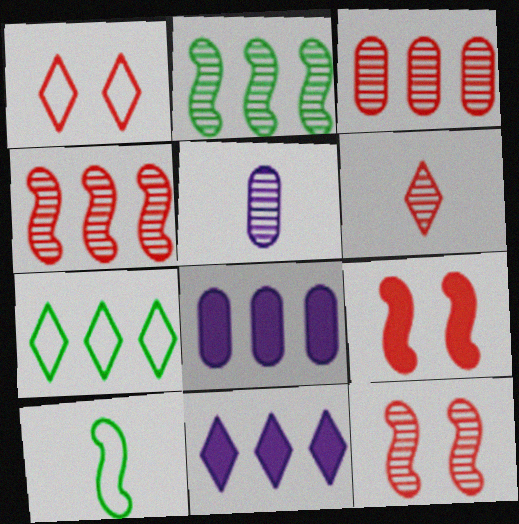[[3, 6, 12], 
[4, 7, 8], 
[5, 7, 9]]